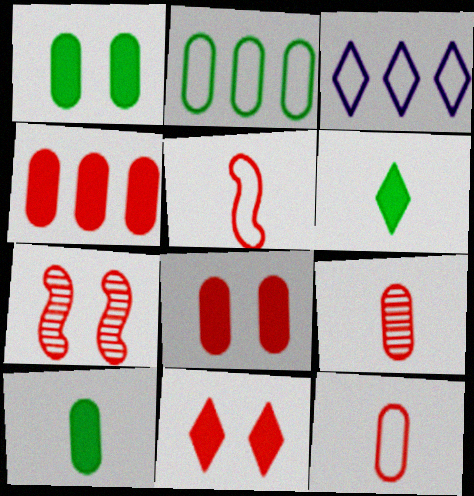[[3, 7, 10]]